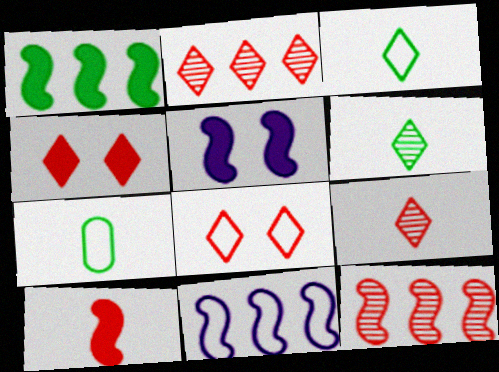[[1, 5, 10], 
[1, 11, 12], 
[2, 5, 7], 
[7, 8, 11]]